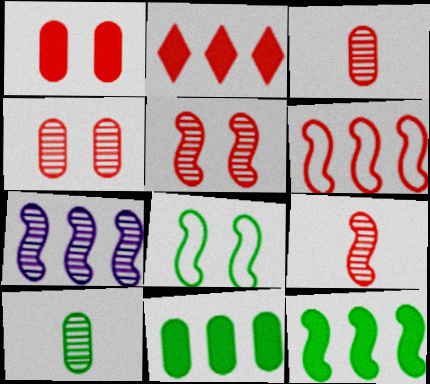[[6, 7, 12]]